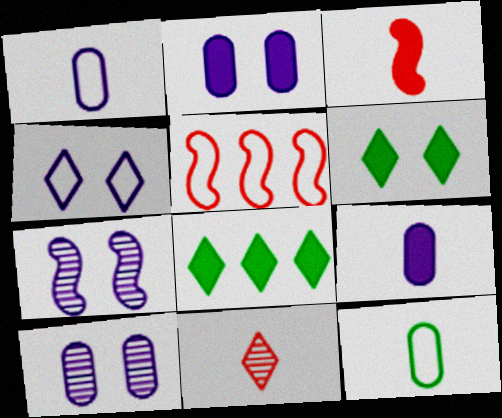[[2, 3, 8], 
[2, 4, 7], 
[4, 5, 12], 
[4, 8, 11]]